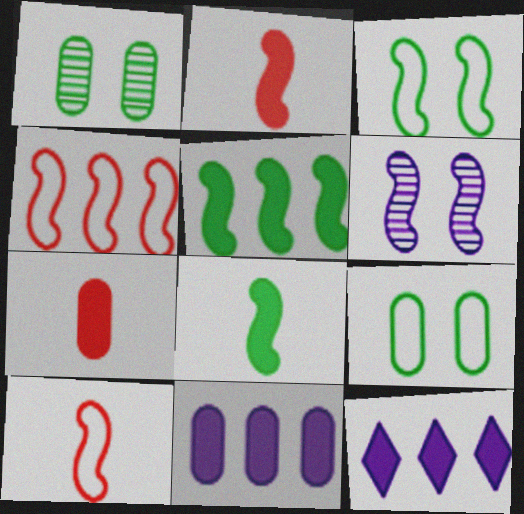[[1, 10, 12], 
[4, 6, 8], 
[5, 6, 10]]